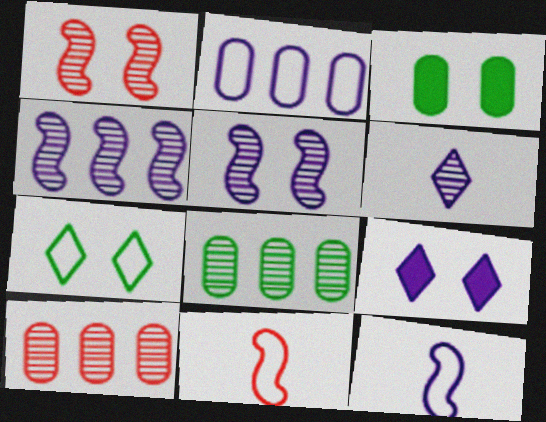[[1, 6, 8], 
[2, 7, 11], 
[8, 9, 11]]